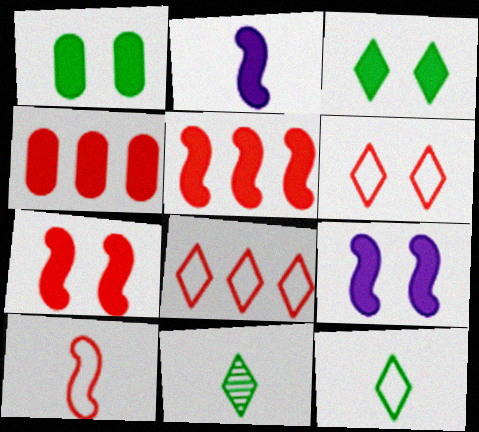[[2, 3, 4]]